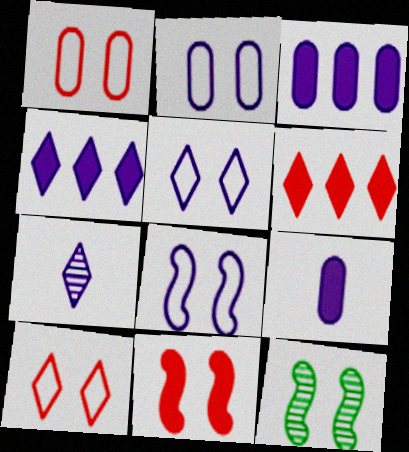[[2, 5, 8], 
[3, 7, 8], 
[4, 5, 7], 
[8, 11, 12]]